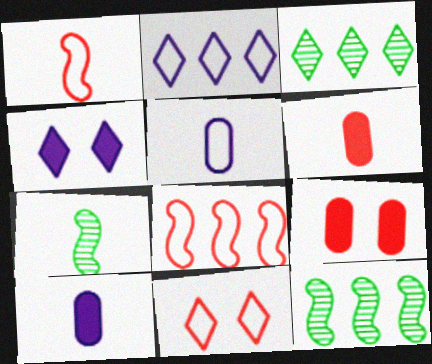[[2, 7, 9], 
[10, 11, 12]]